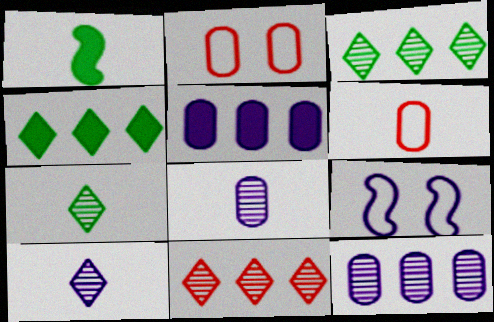[[1, 6, 10], 
[5, 9, 10]]